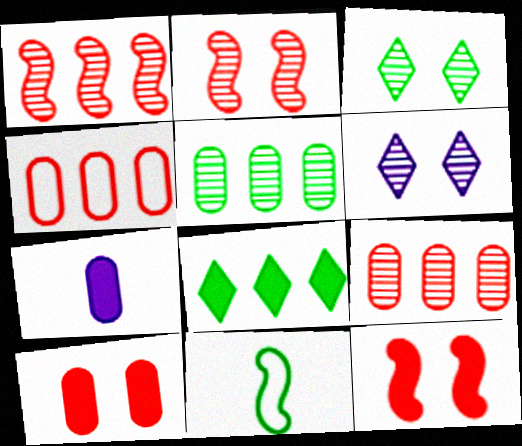[[7, 8, 12]]